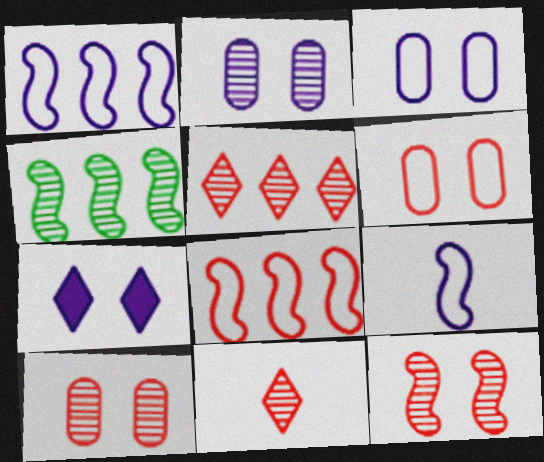[[2, 4, 11]]